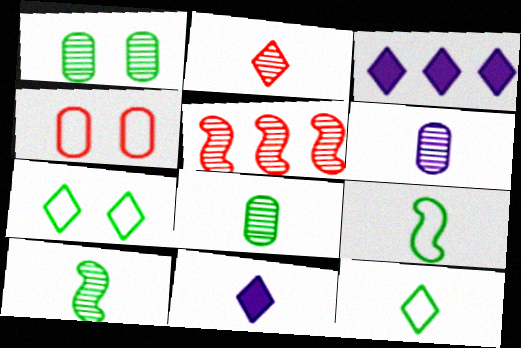[[2, 3, 7], 
[2, 6, 10], 
[2, 11, 12], 
[3, 4, 10]]